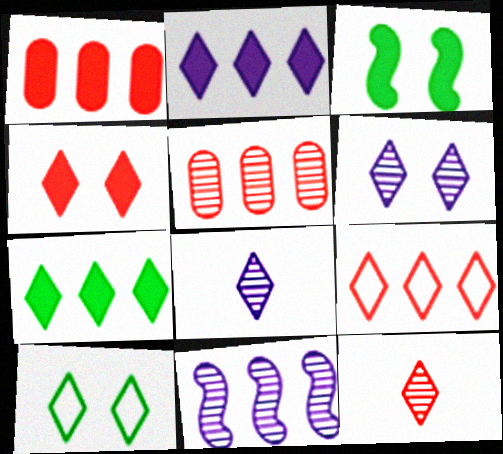[[2, 10, 12], 
[4, 6, 10], 
[4, 9, 12]]